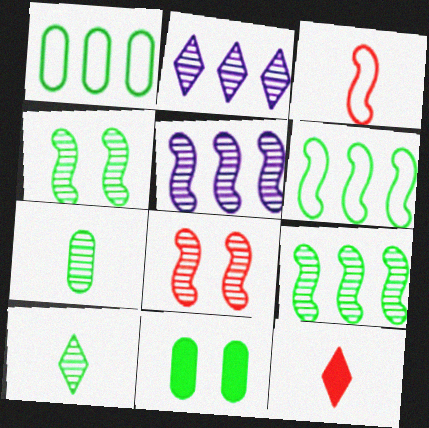[[1, 7, 11], 
[2, 3, 11], 
[2, 7, 8], 
[6, 10, 11]]